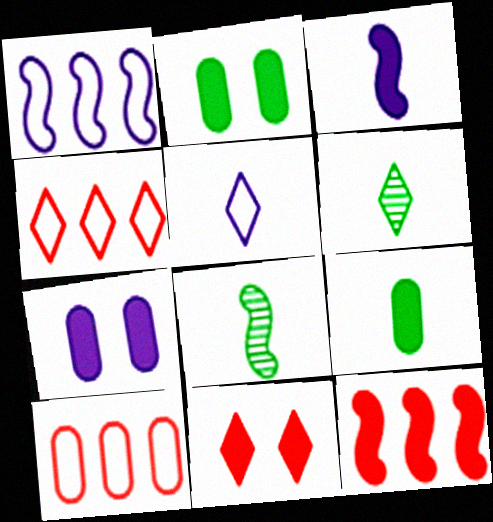[[4, 7, 8]]